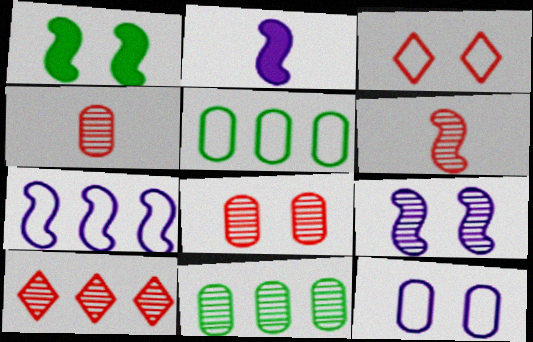[[1, 6, 7], 
[2, 3, 11], 
[2, 7, 9], 
[6, 8, 10]]